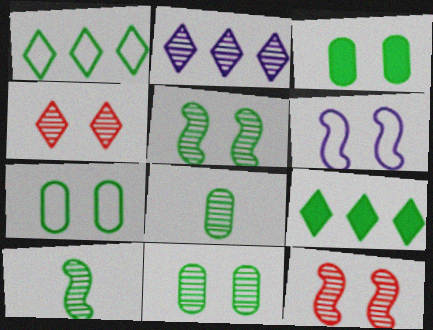[[1, 3, 10], 
[2, 8, 12], 
[3, 4, 6], 
[3, 7, 11], 
[7, 9, 10]]